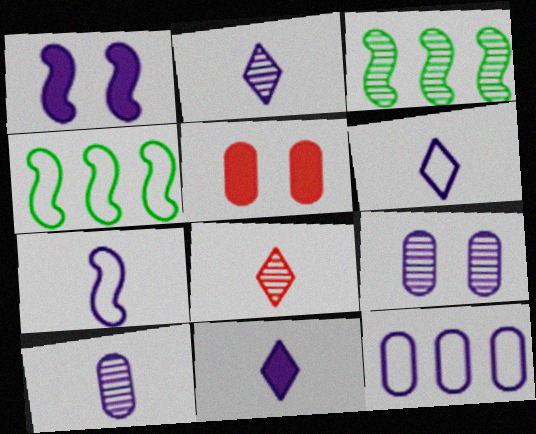[[1, 2, 12], 
[2, 4, 5], 
[2, 6, 11], 
[3, 5, 6], 
[3, 8, 9], 
[7, 10, 11]]